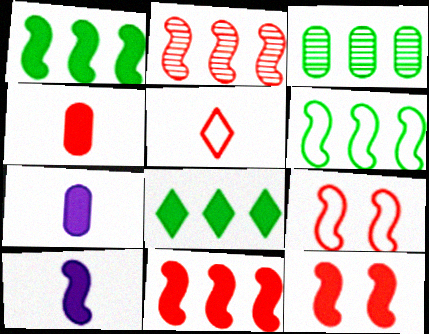[[1, 10, 12], 
[3, 6, 8], 
[7, 8, 12]]